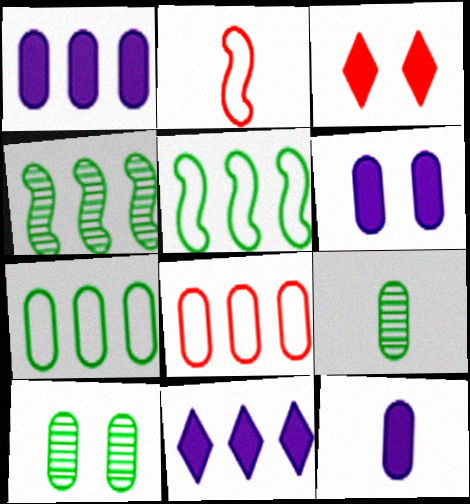[[1, 6, 12], 
[2, 10, 11], 
[4, 8, 11], 
[6, 8, 9], 
[8, 10, 12]]